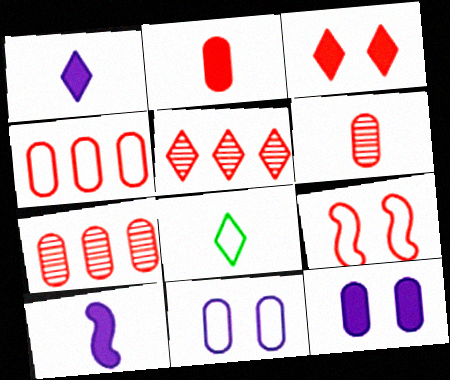[[2, 5, 9], 
[6, 8, 10]]